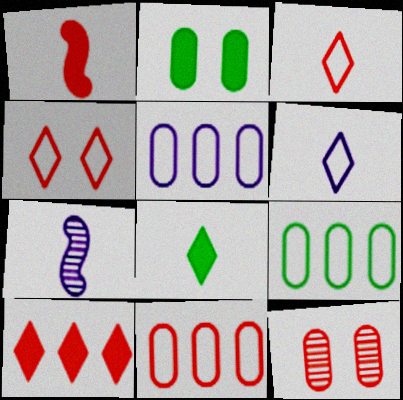[[5, 9, 11]]